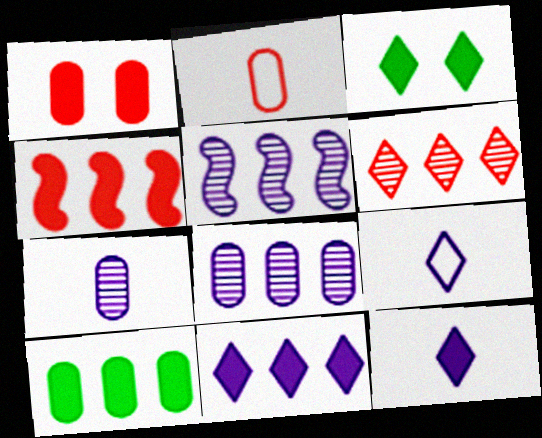[[2, 3, 5], 
[3, 6, 9], 
[4, 10, 11]]